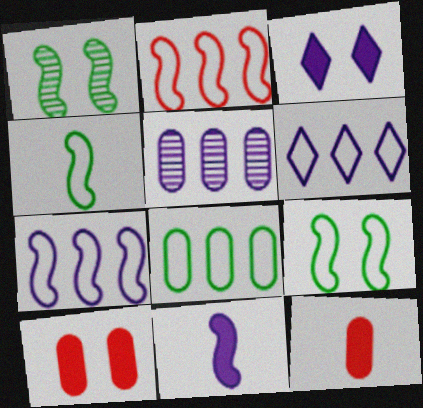[[1, 2, 11], 
[1, 6, 12], 
[2, 6, 8]]